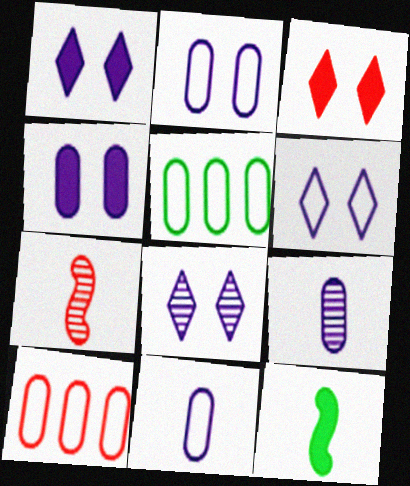[[1, 5, 7], 
[1, 6, 8], 
[3, 7, 10], 
[8, 10, 12]]